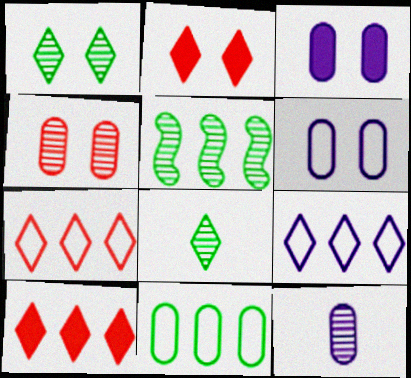[[2, 8, 9]]